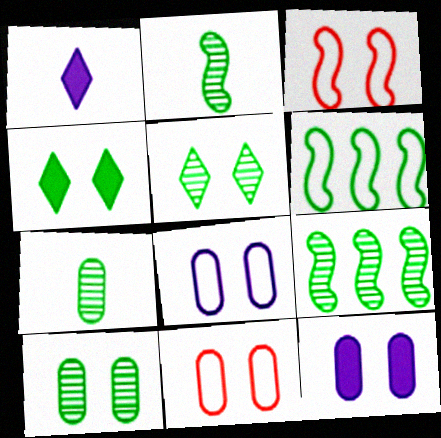[[1, 9, 11], 
[3, 5, 12], 
[4, 6, 7], 
[5, 7, 9], 
[10, 11, 12]]